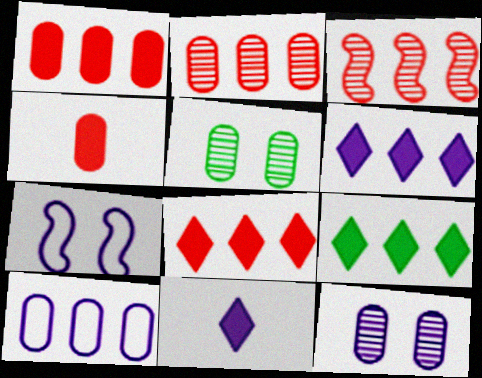[[3, 9, 10], 
[4, 5, 10], 
[6, 8, 9]]